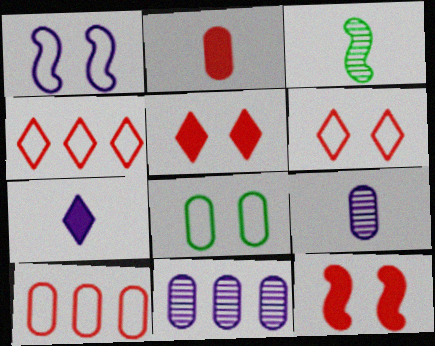[[1, 6, 8], 
[1, 7, 11], 
[2, 8, 11]]